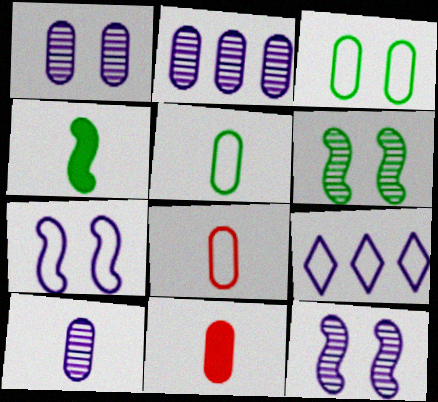[[1, 2, 10], 
[2, 3, 11], 
[5, 10, 11], 
[6, 9, 11]]